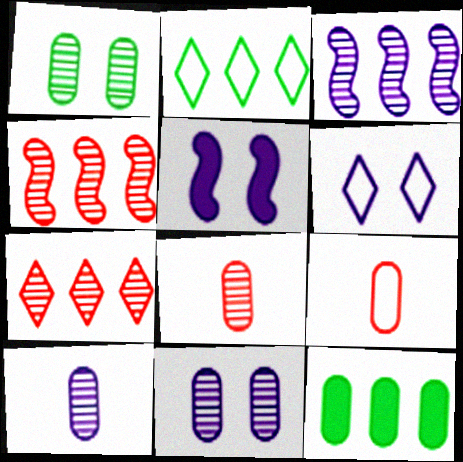[[2, 5, 8], 
[5, 6, 11], 
[9, 11, 12]]